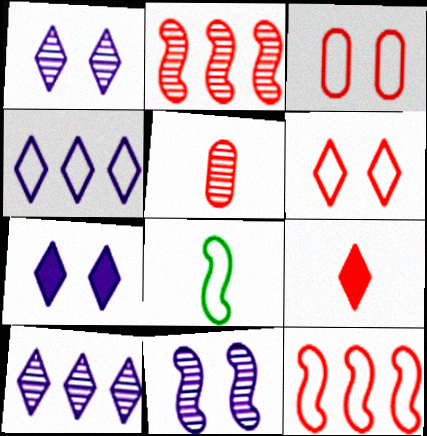[[2, 3, 9], 
[3, 4, 8]]